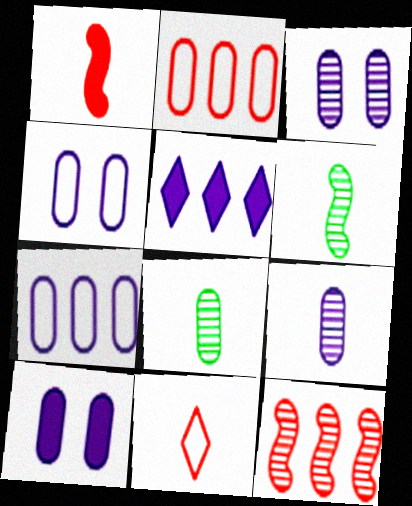[[2, 8, 10], 
[3, 4, 10], 
[7, 9, 10]]